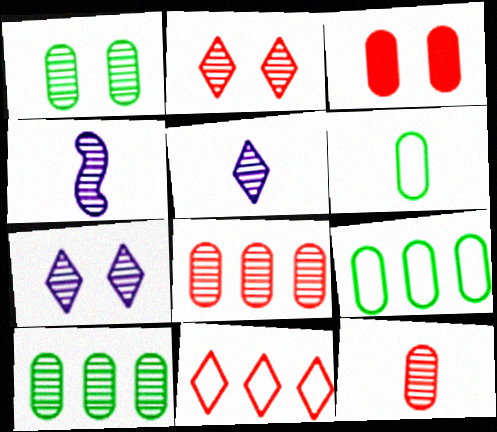[[2, 4, 10]]